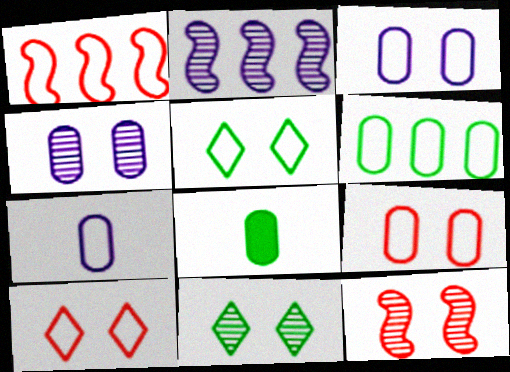[[1, 5, 7], 
[2, 8, 10], 
[4, 11, 12], 
[6, 7, 9]]